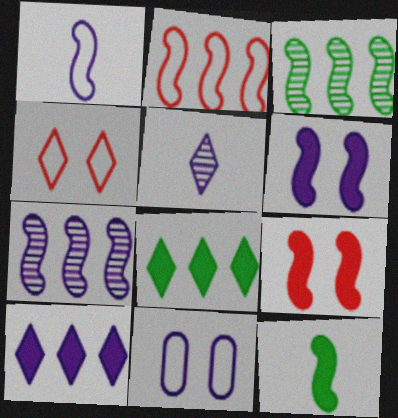[[1, 3, 9], 
[1, 6, 7], 
[4, 5, 8]]